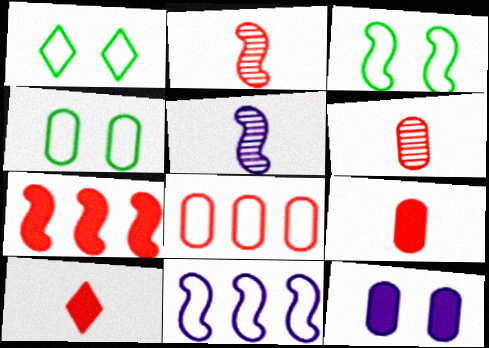[[1, 3, 4], 
[3, 5, 7]]